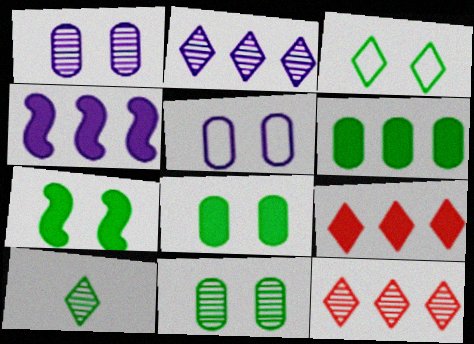[[3, 7, 11], 
[4, 6, 9]]